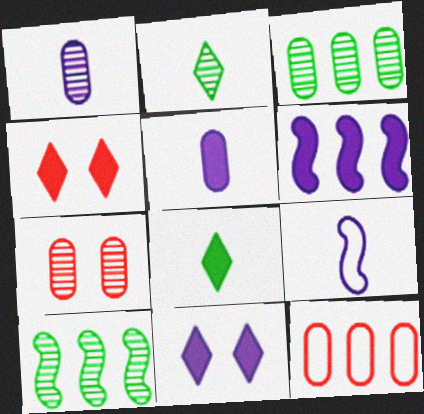[[1, 3, 7], 
[3, 4, 9], 
[5, 6, 11]]